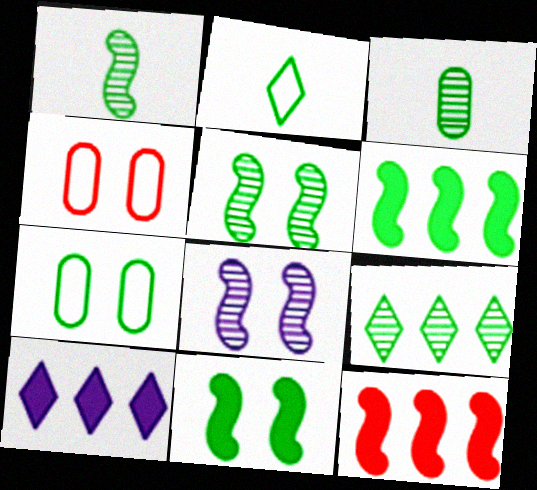[[1, 4, 10], 
[3, 5, 9]]